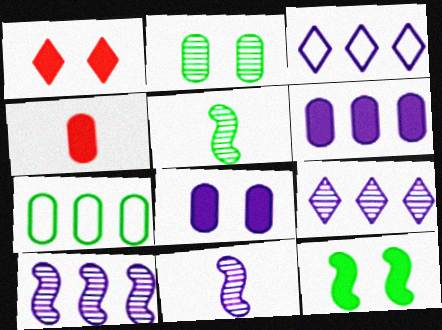[[1, 7, 11], 
[1, 8, 12], 
[3, 6, 10], 
[3, 8, 11]]